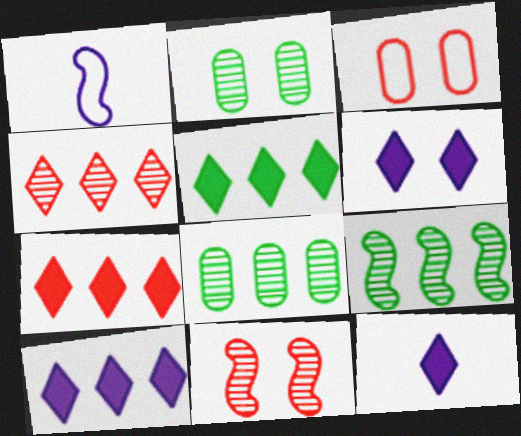[[1, 2, 7], 
[3, 9, 12], 
[5, 7, 10], 
[6, 10, 12]]